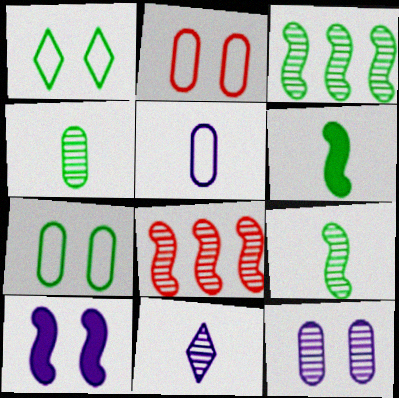[]